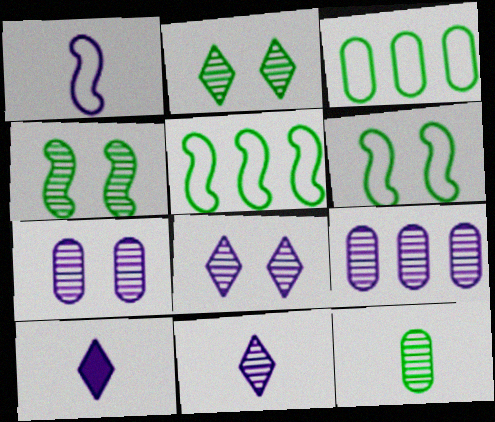[]